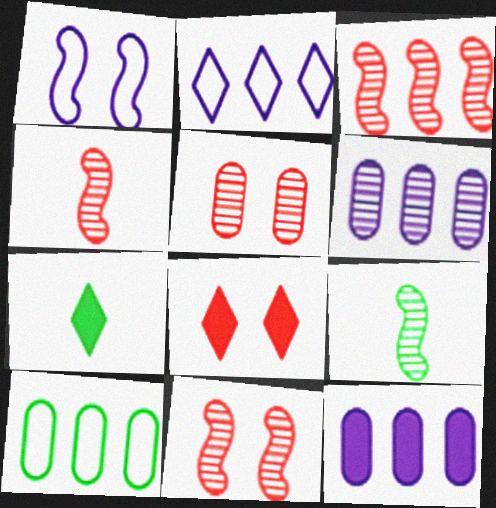[[3, 4, 11]]